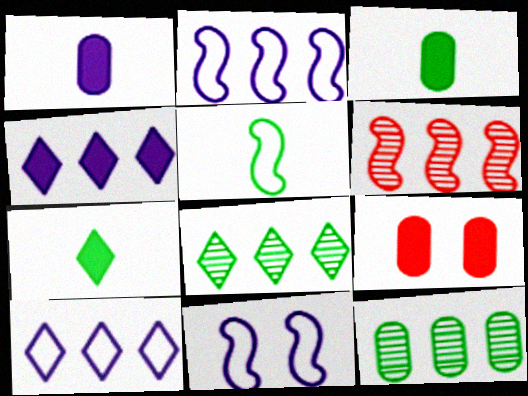[]